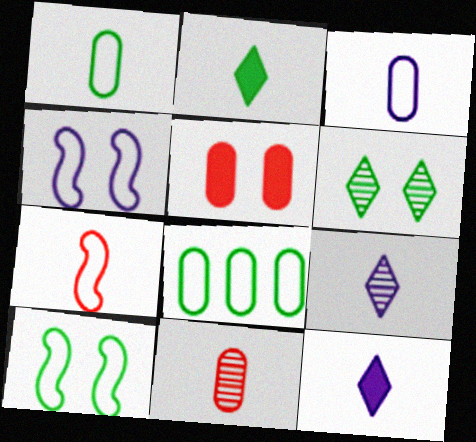[[4, 5, 6]]